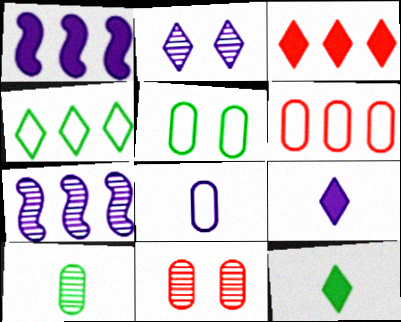[[1, 2, 8], 
[5, 6, 8]]